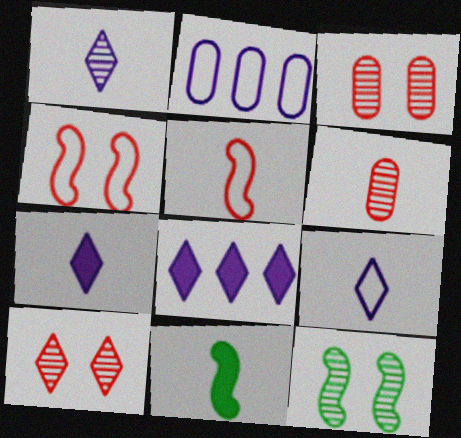[[1, 7, 9], 
[2, 10, 11], 
[6, 9, 11]]